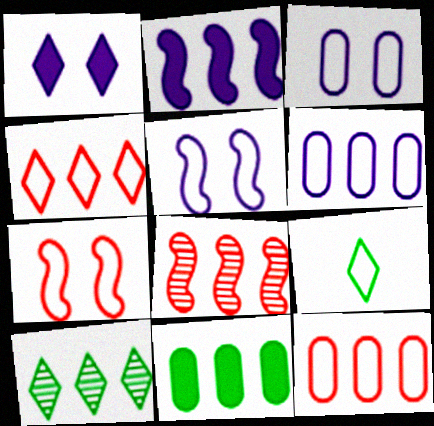[[2, 10, 12], 
[5, 9, 12], 
[6, 7, 9]]